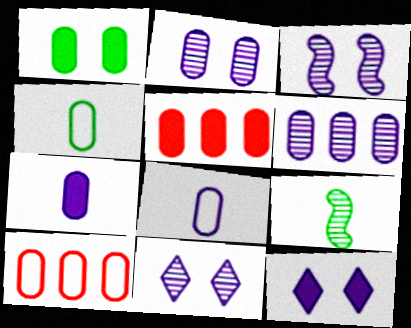[[1, 5, 7], 
[2, 3, 11], 
[2, 4, 5], 
[9, 10, 12]]